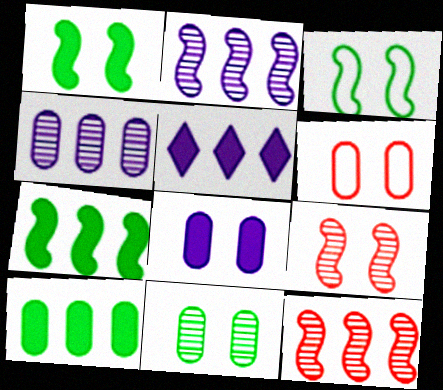[[6, 8, 11]]